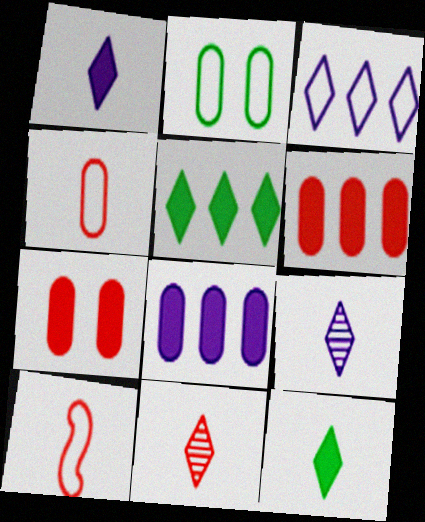[[2, 3, 10]]